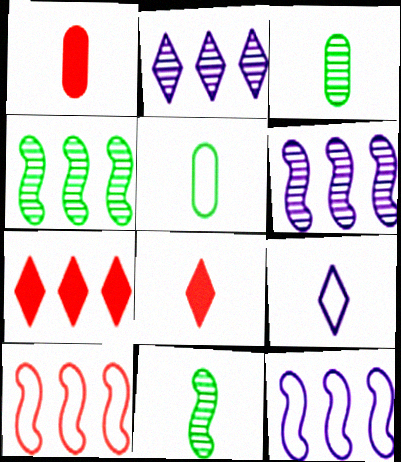[[1, 9, 11]]